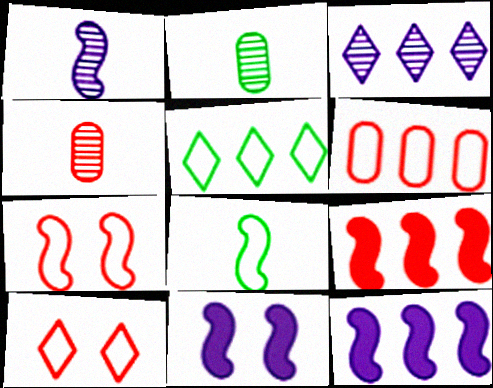[[2, 10, 12], 
[4, 5, 11], 
[4, 9, 10]]